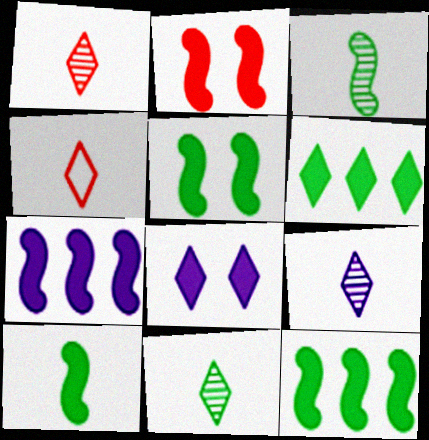[[1, 9, 11], 
[2, 7, 10], 
[5, 10, 12]]